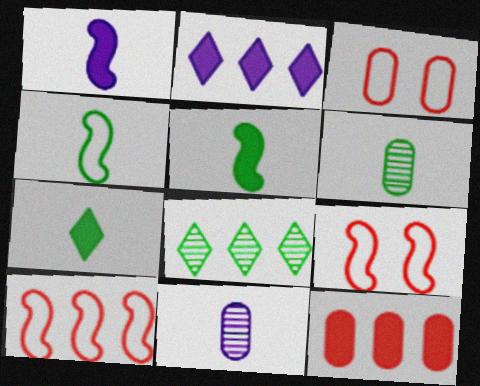[[1, 3, 8], 
[2, 6, 9], 
[4, 6, 7]]